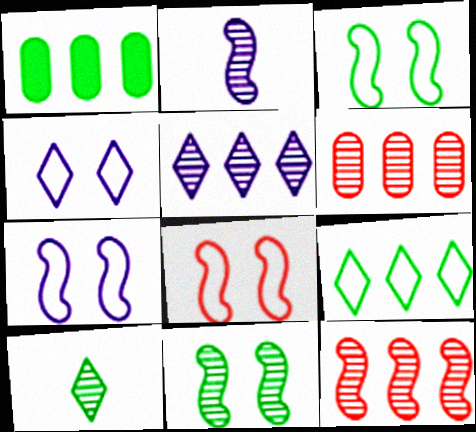[[1, 3, 10], 
[2, 11, 12], 
[3, 7, 8]]